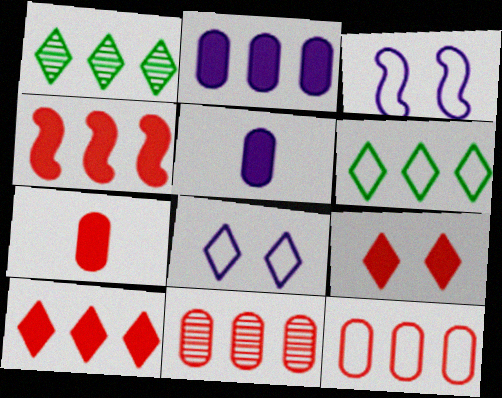[[1, 3, 7], 
[4, 7, 9]]